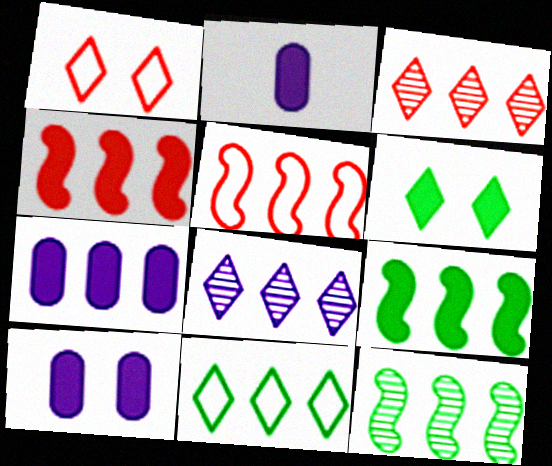[[1, 2, 12], 
[2, 4, 6], 
[2, 7, 10]]